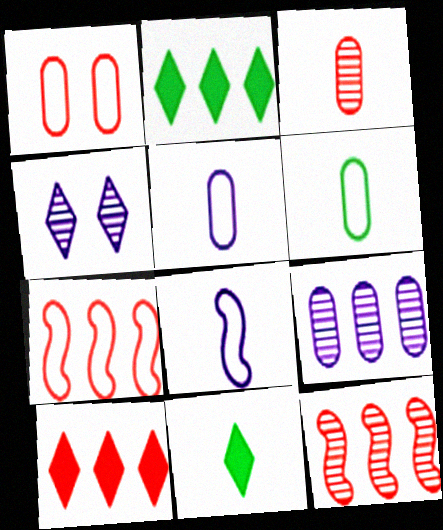[[2, 7, 9], 
[3, 8, 11]]